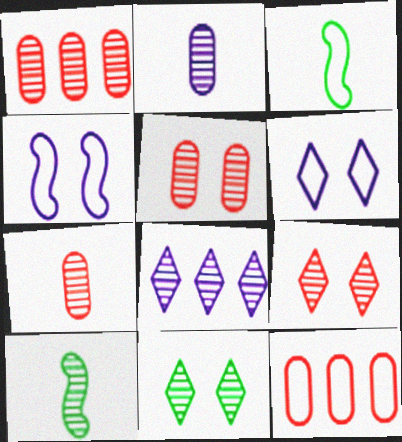[[1, 5, 7], 
[3, 6, 12], 
[5, 8, 10]]